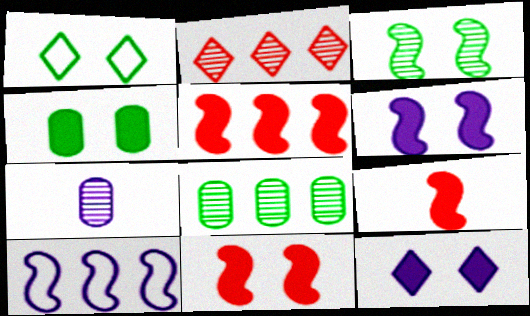[[1, 3, 4], 
[1, 5, 7], 
[2, 3, 7], 
[3, 9, 10], 
[4, 11, 12], 
[5, 9, 11], 
[7, 10, 12]]